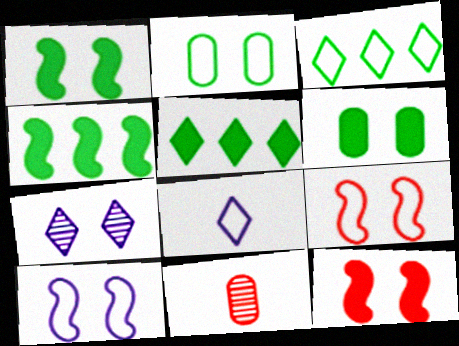[[2, 7, 12], 
[5, 10, 11], 
[6, 7, 9]]